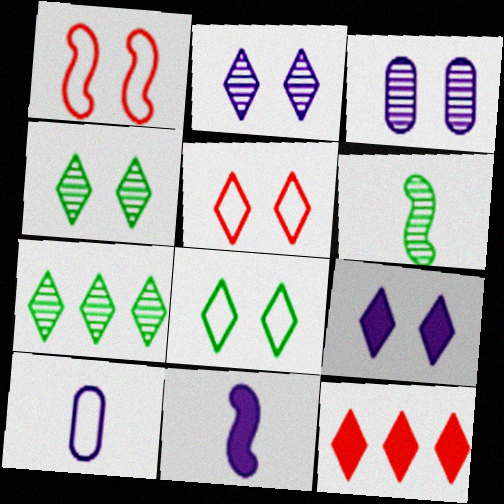[[4, 5, 9]]